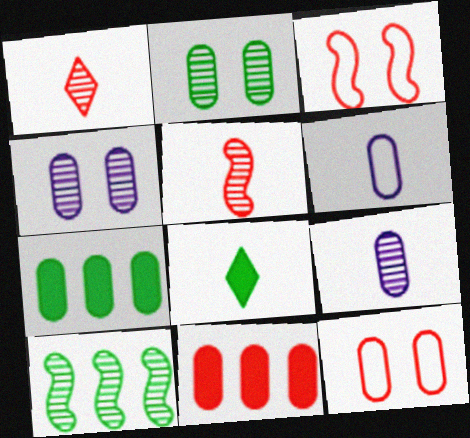[[1, 3, 11], 
[1, 4, 10], 
[2, 6, 11], 
[5, 6, 8], 
[7, 9, 12]]